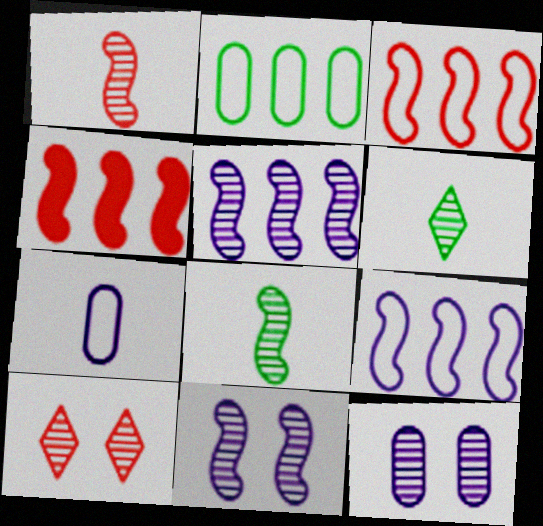[]